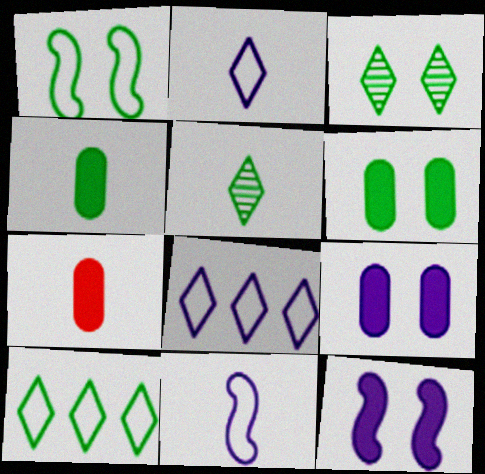[[1, 3, 6], 
[5, 7, 11]]